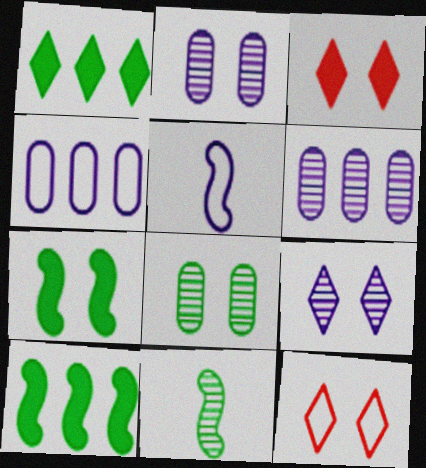[[2, 7, 12], 
[3, 4, 11]]